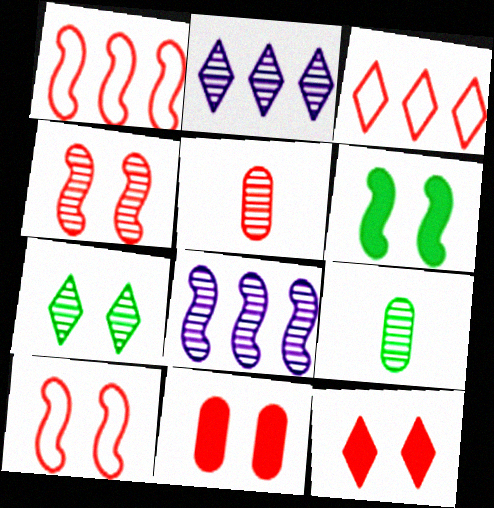[[1, 5, 12], 
[2, 4, 9], 
[5, 7, 8]]